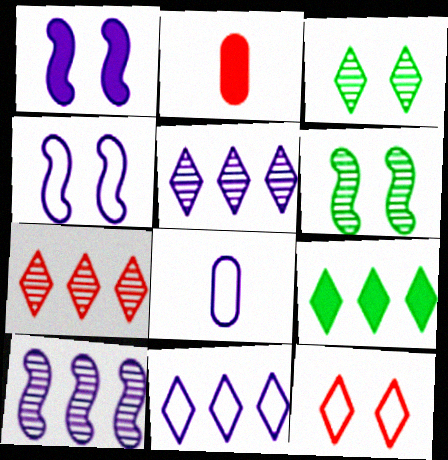[[1, 2, 9], 
[1, 5, 8], 
[2, 6, 11], 
[4, 8, 11], 
[7, 9, 11]]